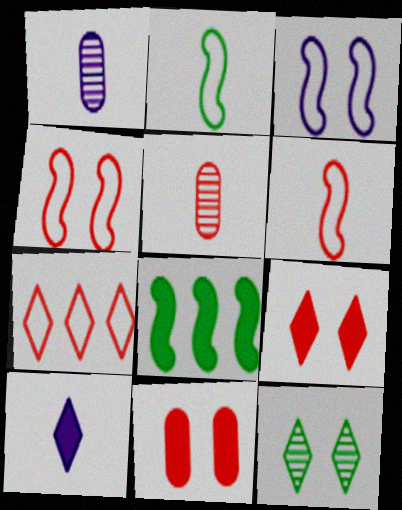[[2, 5, 10], 
[3, 11, 12], 
[7, 10, 12], 
[8, 10, 11]]